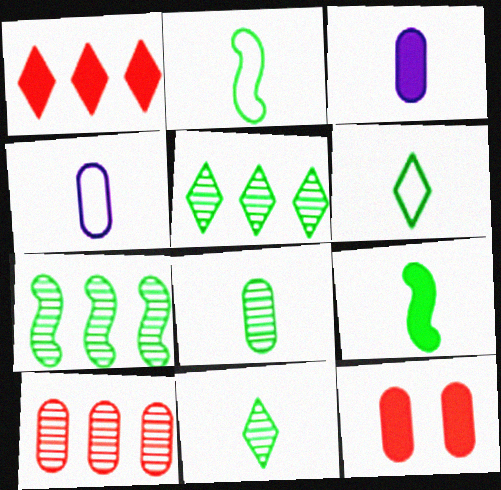[[6, 8, 9]]